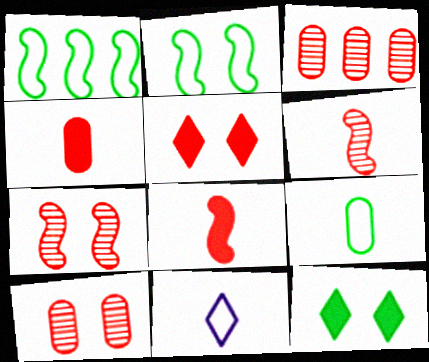[]